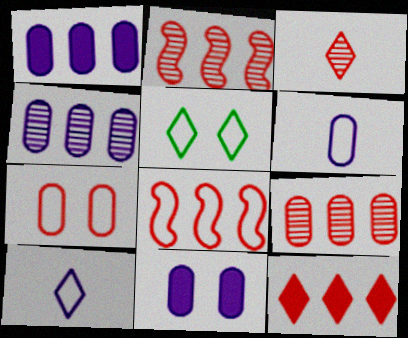[[4, 6, 11], 
[5, 6, 8], 
[8, 9, 12]]